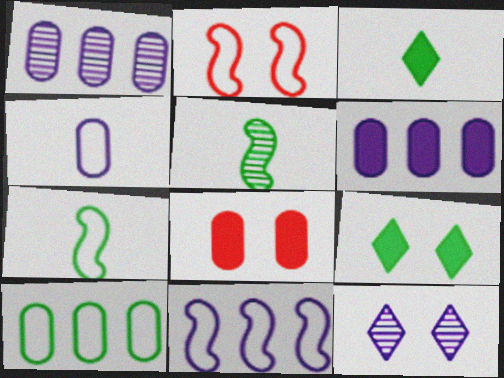[[1, 2, 3], 
[2, 7, 11], 
[5, 9, 10]]